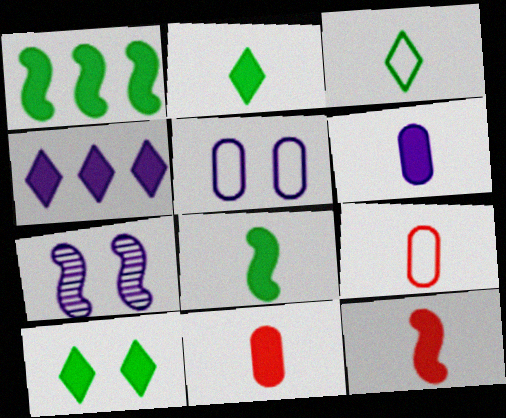[[2, 6, 12]]